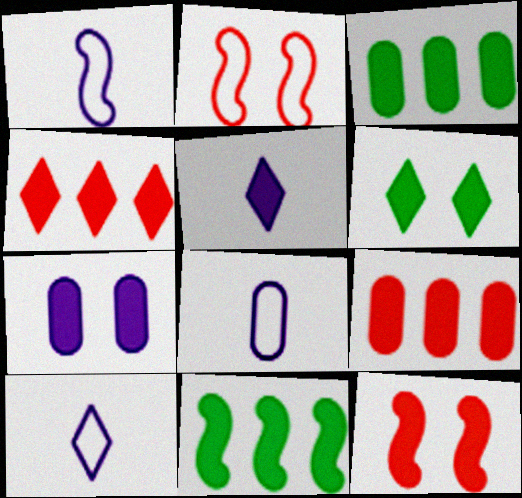[[1, 8, 10], 
[3, 5, 12], 
[4, 5, 6], 
[6, 7, 12]]